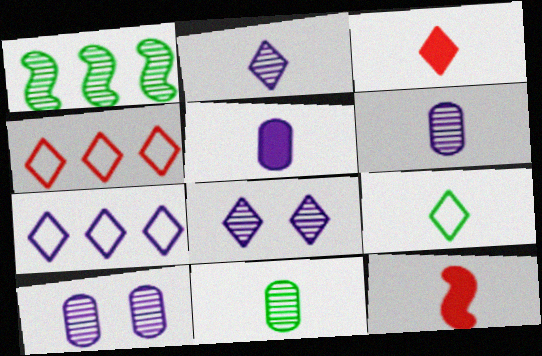[[2, 3, 9], 
[6, 9, 12]]